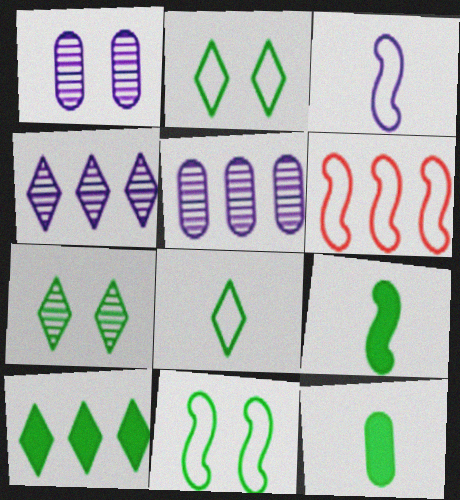[[3, 6, 11], 
[5, 6, 10], 
[7, 8, 10]]